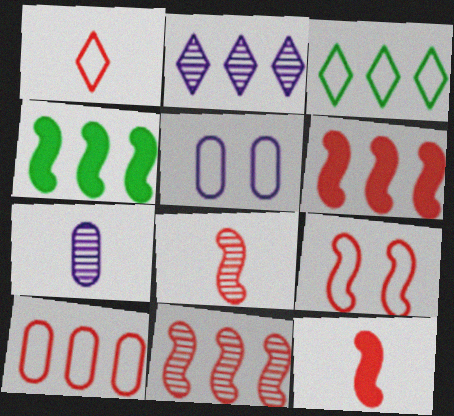[[1, 9, 10], 
[2, 4, 10], 
[6, 8, 9], 
[9, 11, 12]]